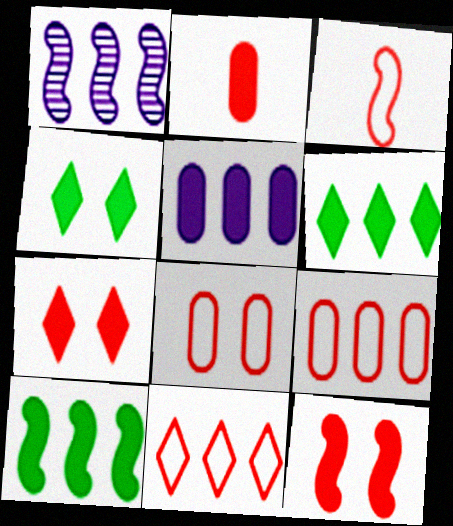[[1, 6, 9], 
[3, 8, 11]]